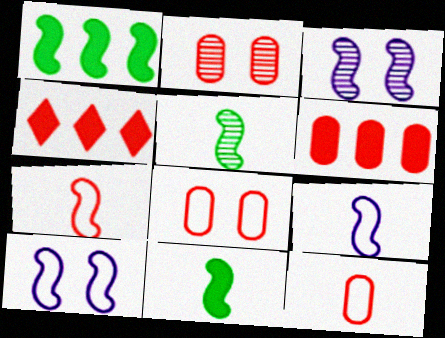[[1, 3, 7], 
[2, 4, 7], 
[2, 6, 12]]